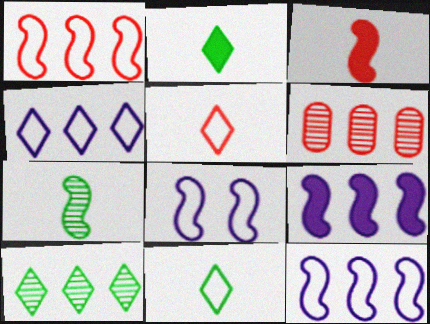[[2, 6, 8]]